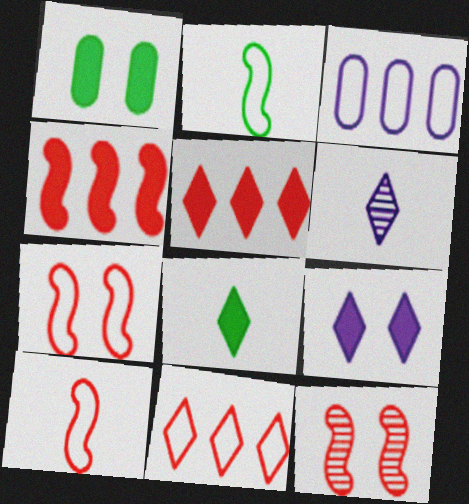[[3, 8, 12], 
[4, 10, 12], 
[5, 8, 9]]